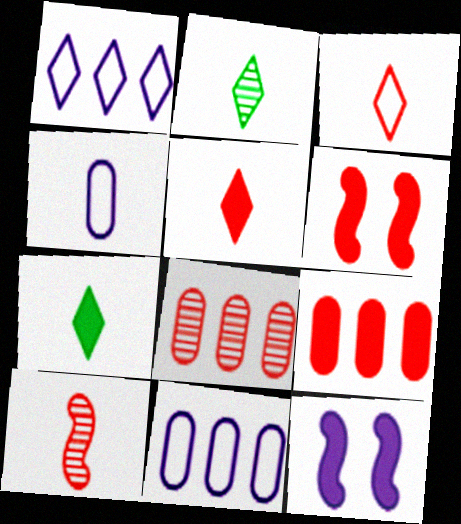[[2, 6, 11], 
[3, 6, 8], 
[4, 7, 10], 
[5, 6, 9], 
[7, 9, 12]]